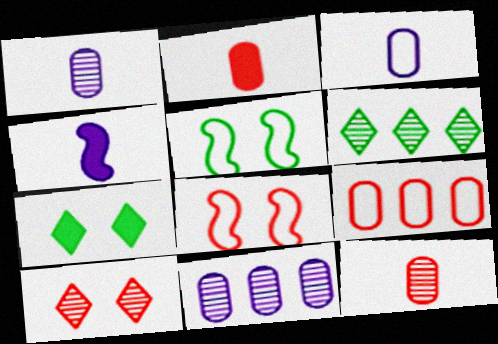[]